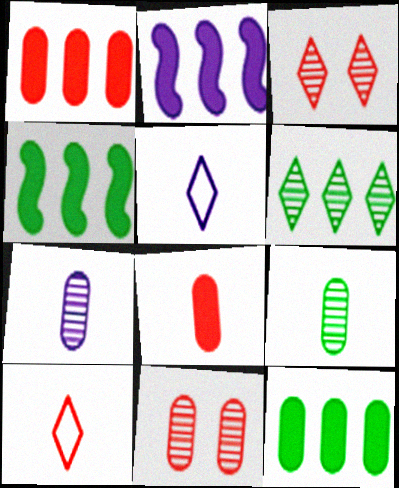[[4, 5, 11]]